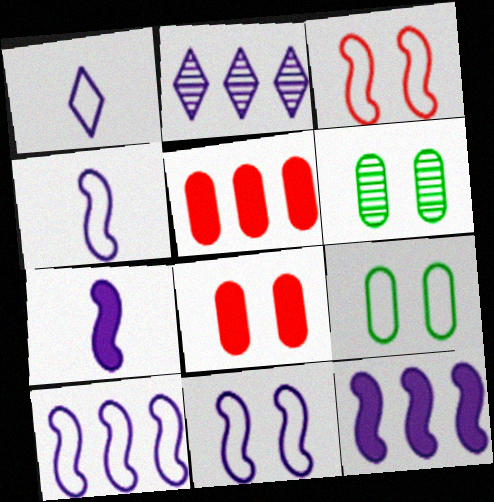[[4, 10, 11]]